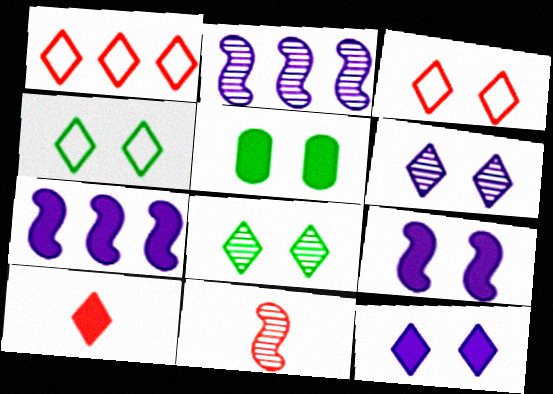[[3, 8, 12], 
[5, 7, 10]]